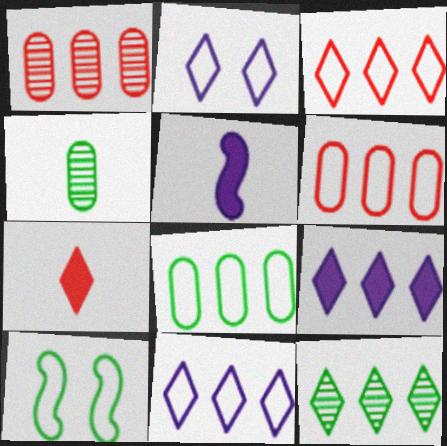[[2, 7, 12], 
[3, 9, 12]]